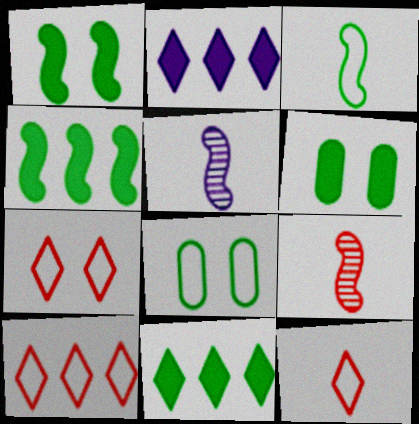[[2, 8, 9], 
[5, 6, 10], 
[7, 10, 12]]